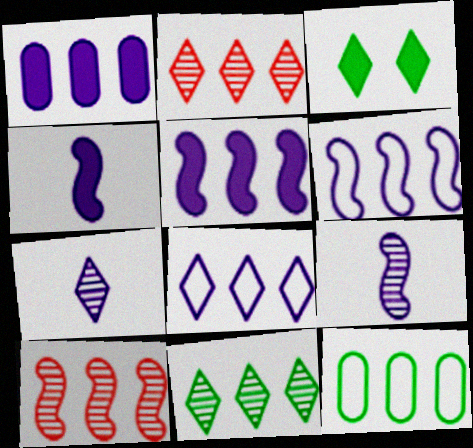[[2, 5, 12]]